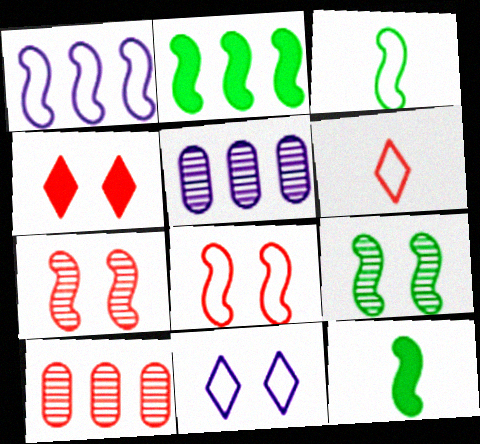[[1, 3, 8], 
[1, 7, 12], 
[2, 3, 9], 
[3, 4, 5], 
[10, 11, 12]]